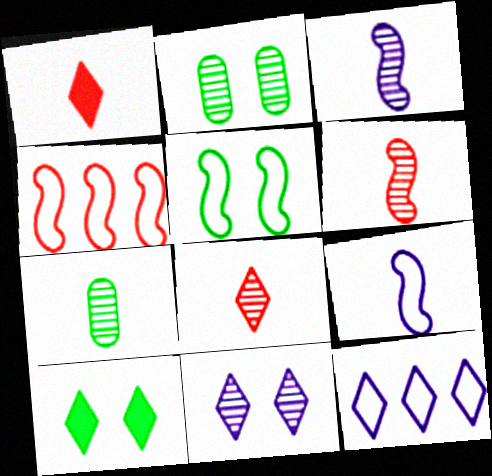[[1, 7, 9], 
[2, 5, 10], 
[3, 7, 8], 
[4, 5, 9], 
[8, 10, 12]]